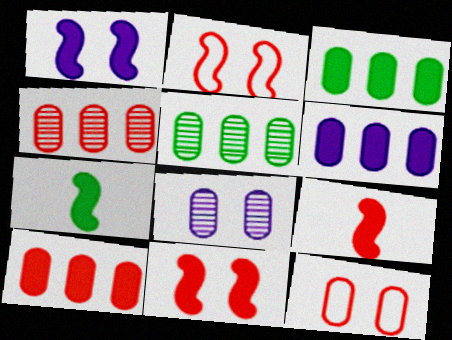[[3, 6, 10]]